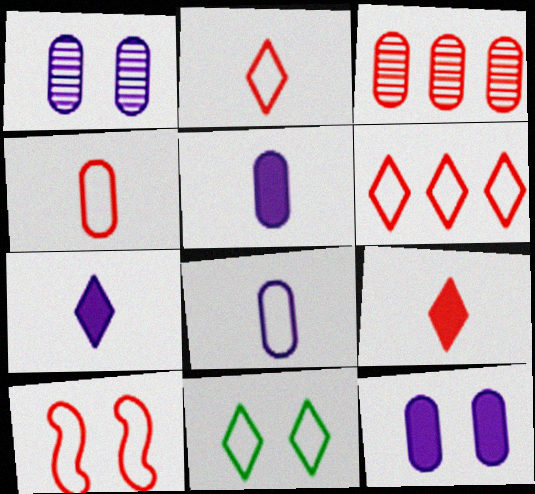[[3, 9, 10], 
[4, 6, 10]]